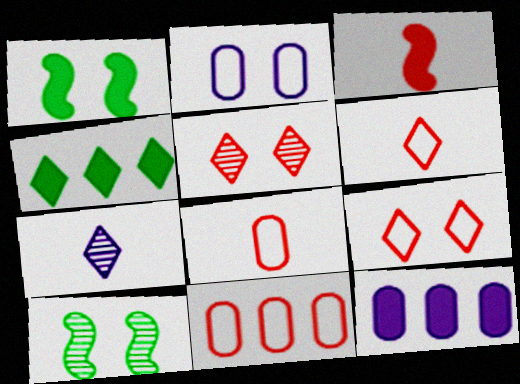[[1, 2, 5], 
[1, 7, 11], 
[3, 5, 11], 
[4, 7, 9], 
[6, 10, 12]]